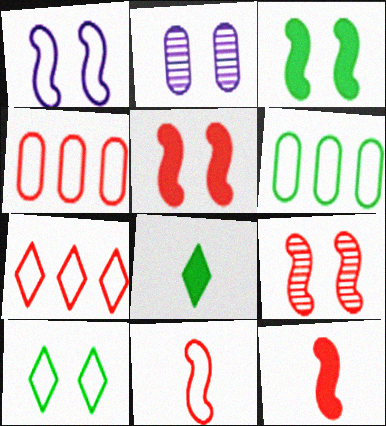[[1, 3, 9], 
[2, 5, 10]]